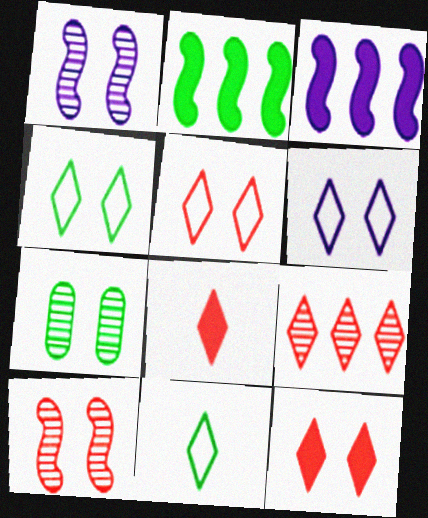[[2, 7, 11], 
[4, 5, 6], 
[5, 8, 9]]